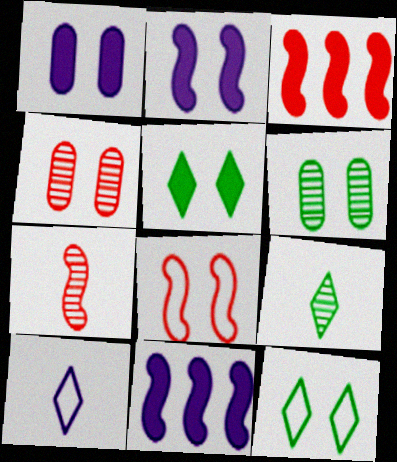[[2, 4, 12], 
[3, 6, 10], 
[3, 7, 8]]